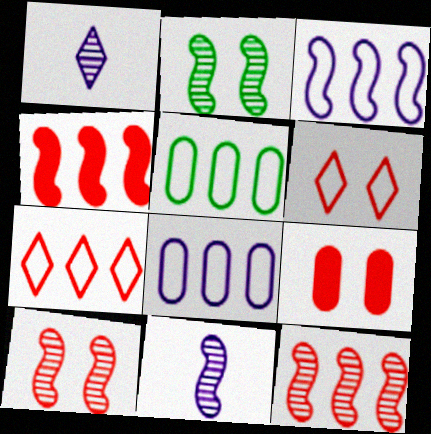[[2, 11, 12], 
[3, 5, 7], 
[6, 9, 10]]